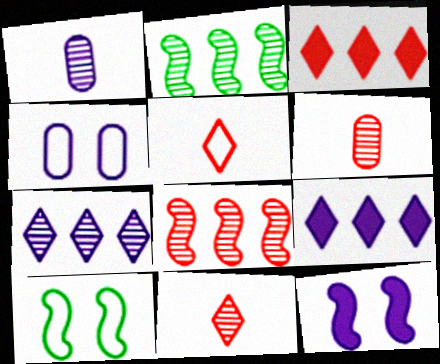[[1, 3, 10], 
[6, 9, 10]]